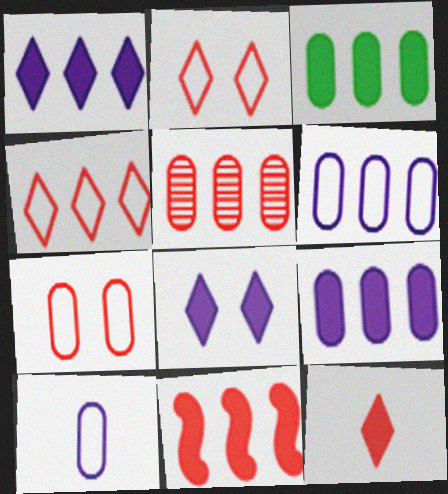[[1, 3, 11], 
[3, 5, 6], 
[4, 5, 11]]